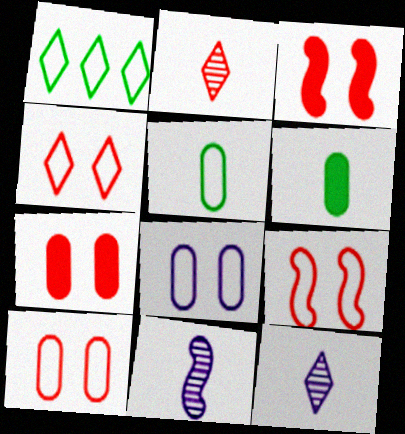[[1, 7, 11], 
[4, 9, 10]]